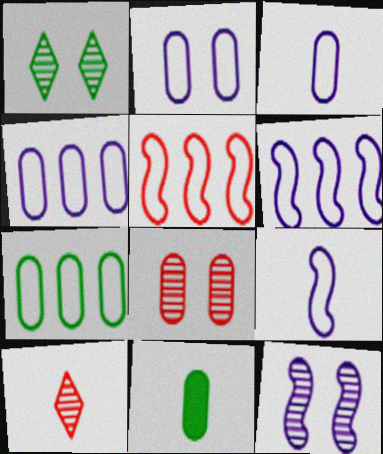[[1, 8, 12], 
[2, 3, 4], 
[4, 8, 11], 
[9, 10, 11]]